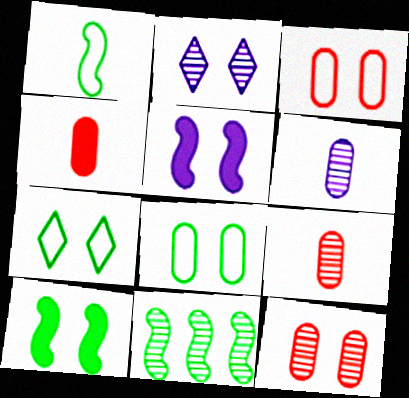[[1, 10, 11], 
[2, 3, 10], 
[2, 9, 11], 
[5, 7, 12]]